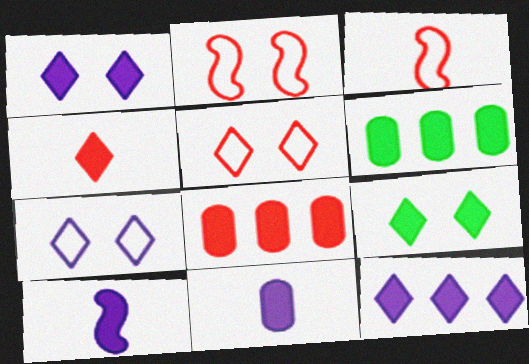[[4, 9, 12], 
[8, 9, 10]]